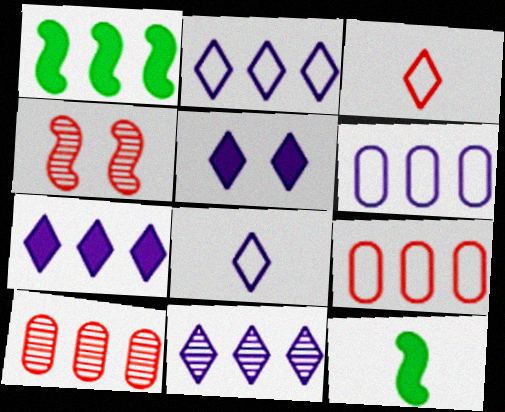[[1, 2, 10], 
[1, 9, 11], 
[2, 7, 11], 
[5, 8, 11]]